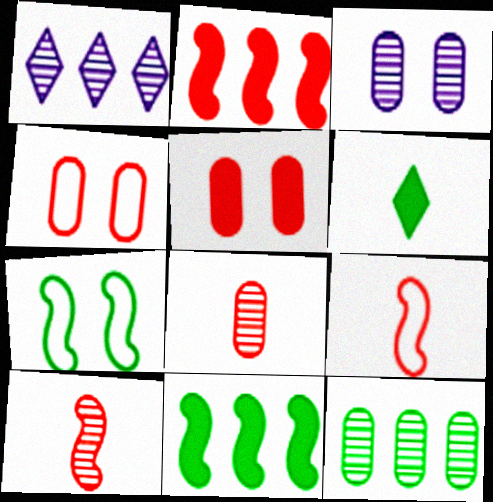[[3, 8, 12], 
[6, 7, 12]]